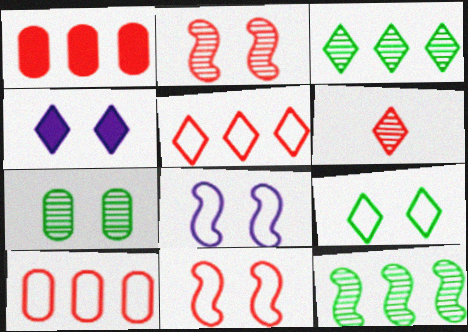[[1, 6, 11], 
[4, 7, 11]]